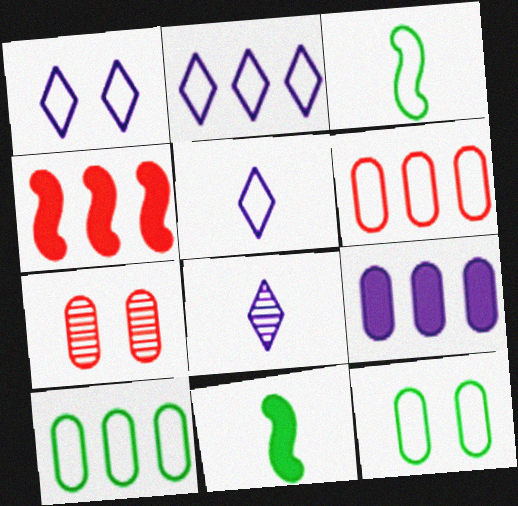[[1, 2, 5], 
[1, 3, 6], 
[2, 7, 11], 
[4, 8, 12]]